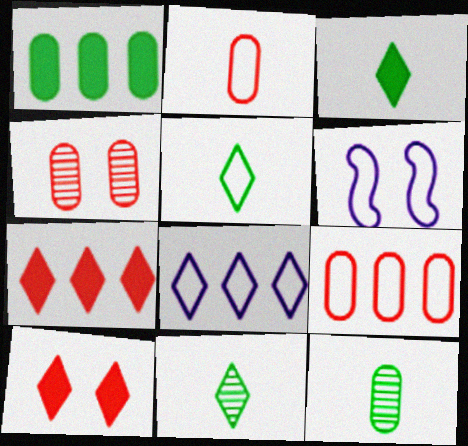[[3, 5, 11], 
[5, 6, 9], 
[6, 7, 12], 
[8, 10, 11]]